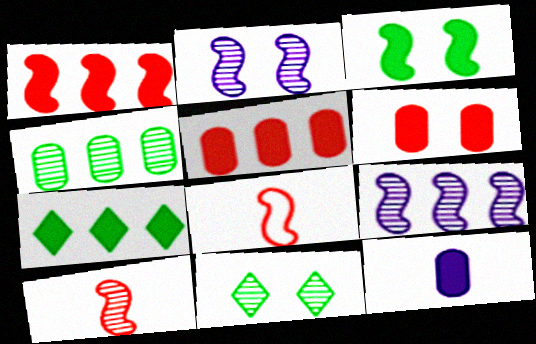[[3, 8, 9]]